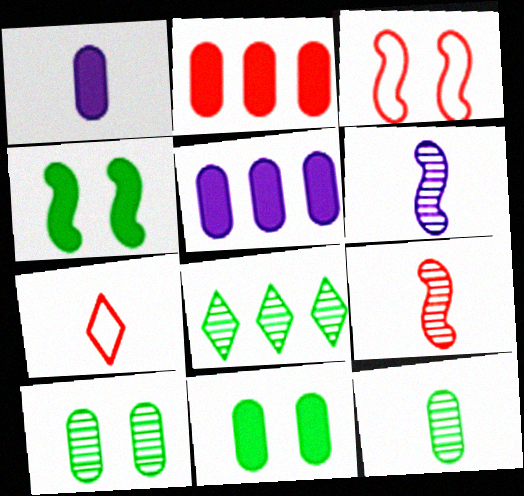[[1, 2, 11], 
[1, 3, 8]]